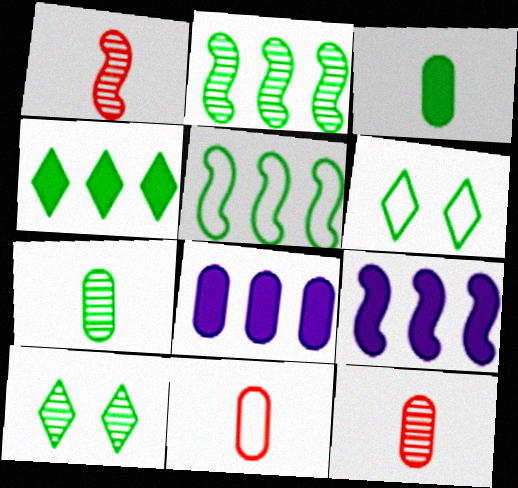[[1, 6, 8], 
[2, 3, 6], 
[2, 7, 10], 
[3, 5, 10], 
[6, 9, 12], 
[9, 10, 11]]